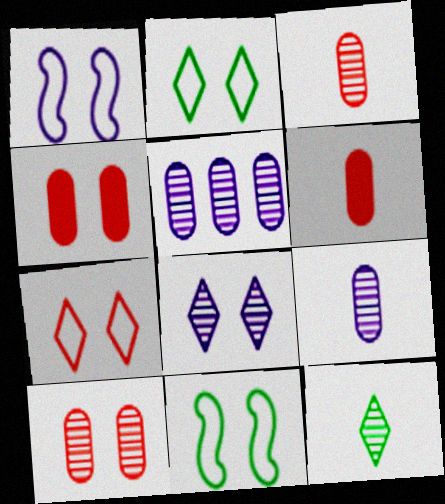[[4, 8, 11]]